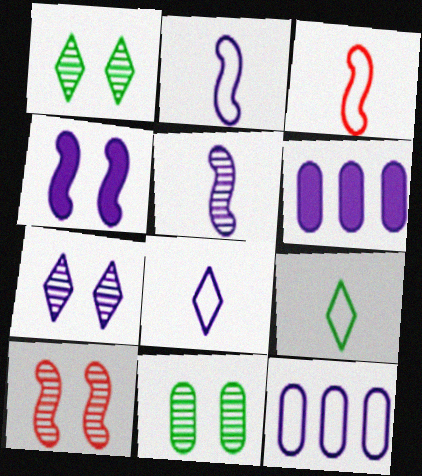[[1, 3, 6], 
[2, 6, 7], 
[6, 9, 10], 
[7, 10, 11]]